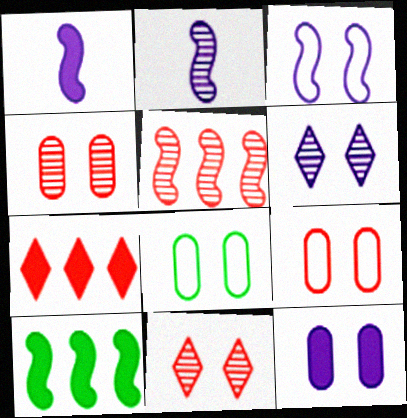[[2, 7, 8], 
[3, 6, 12], 
[4, 8, 12]]